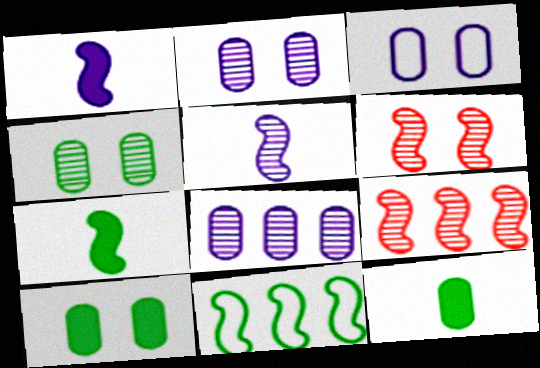[[1, 6, 11]]